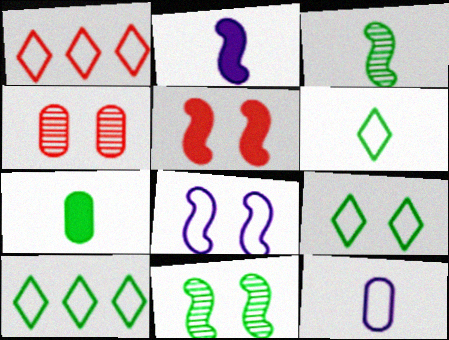[[2, 4, 10], 
[3, 6, 7], 
[5, 8, 11], 
[6, 9, 10], 
[7, 10, 11]]